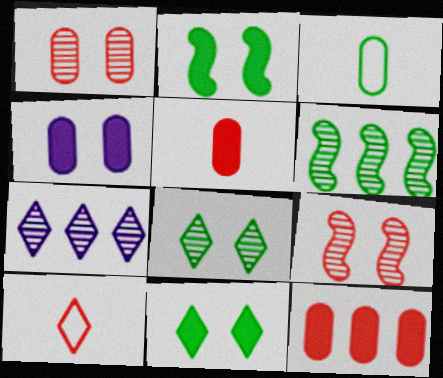[[3, 6, 11], 
[4, 6, 10], 
[7, 10, 11], 
[9, 10, 12]]